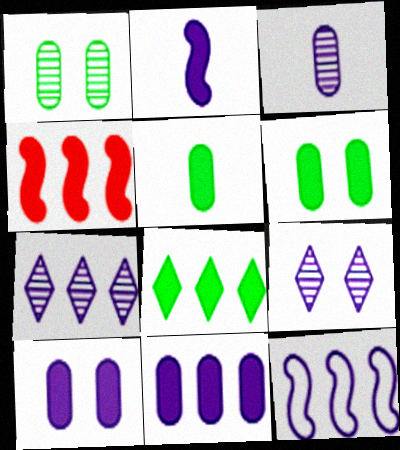[[4, 8, 11], 
[7, 11, 12]]